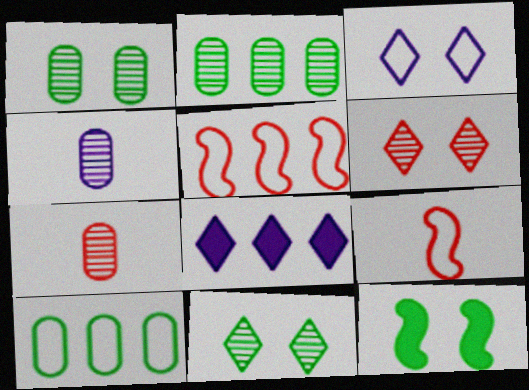[[1, 8, 9], 
[2, 5, 8], 
[3, 9, 10]]